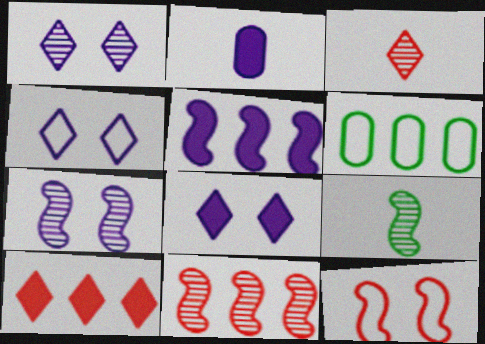[[1, 4, 8], 
[2, 5, 8], 
[5, 9, 12], 
[7, 9, 11]]